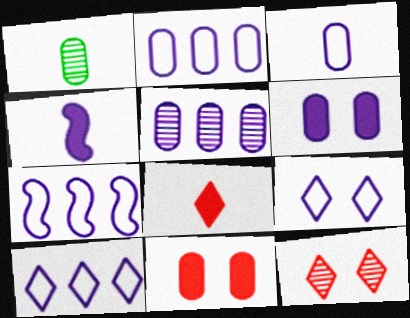[[1, 2, 11], 
[2, 7, 10], 
[3, 5, 6], 
[3, 7, 9], 
[4, 5, 9]]